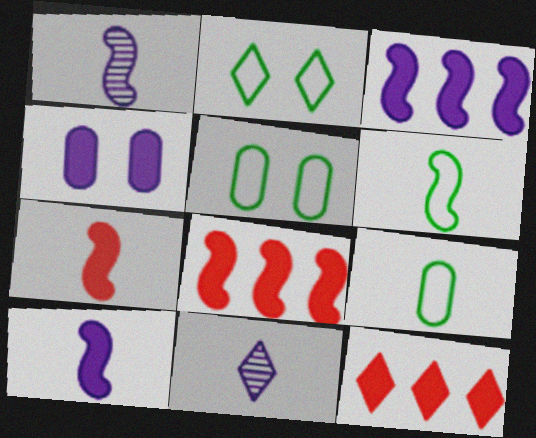[[1, 5, 12], 
[1, 6, 7], 
[2, 11, 12], 
[5, 8, 11], 
[7, 9, 11]]